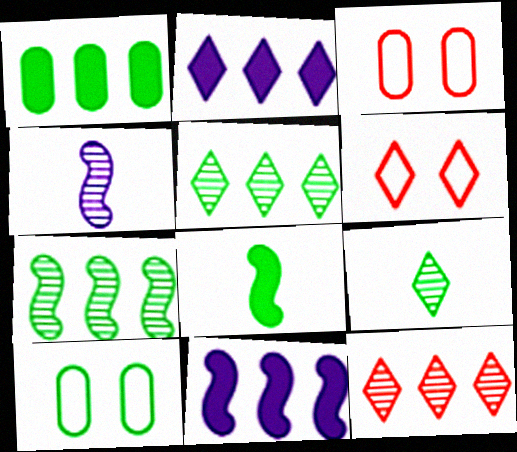[[1, 4, 6], 
[2, 6, 9], 
[3, 9, 11], 
[5, 8, 10]]